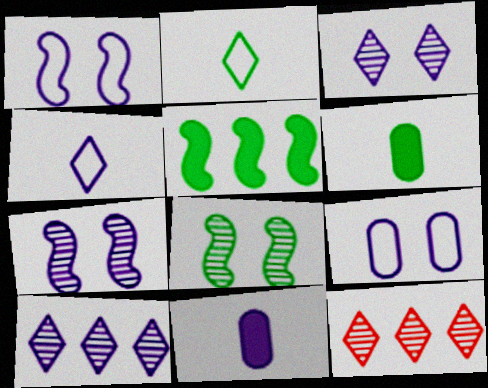[[1, 6, 12], 
[1, 10, 11]]